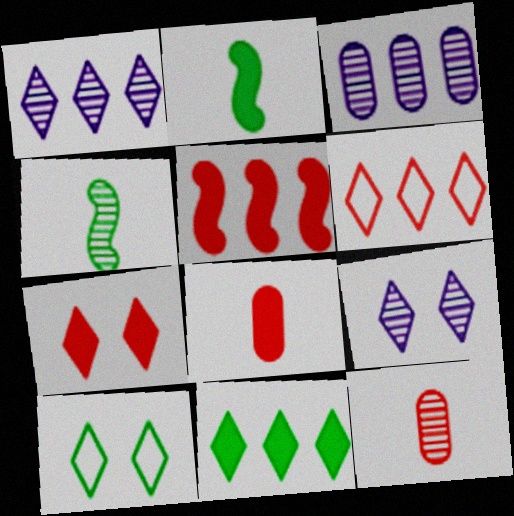[[1, 6, 11], 
[5, 7, 8], 
[7, 9, 10]]